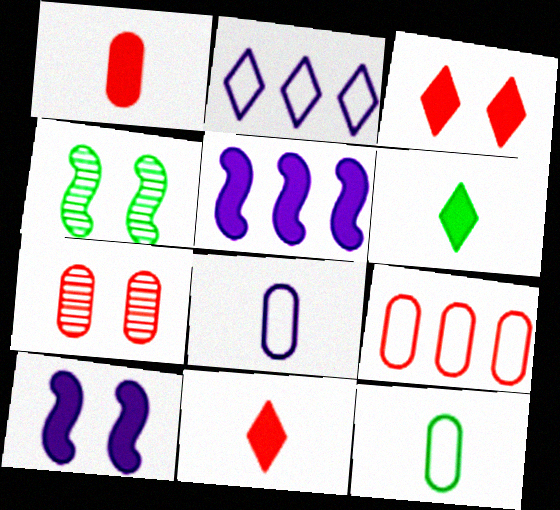[[1, 2, 4], 
[1, 7, 9]]